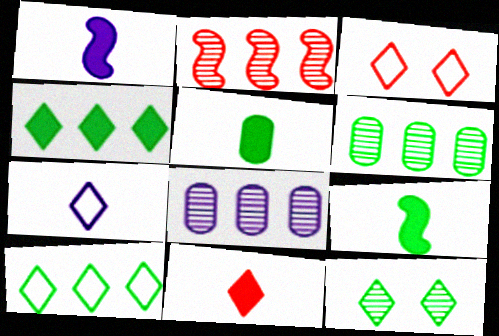[[1, 3, 6], 
[1, 5, 11], 
[3, 7, 10], 
[3, 8, 9]]